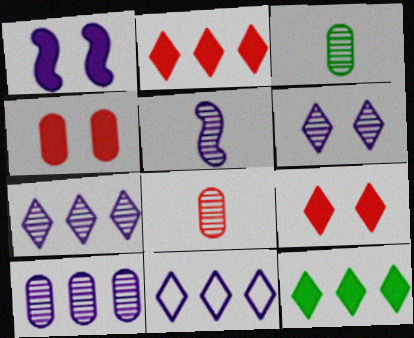[[5, 6, 10]]